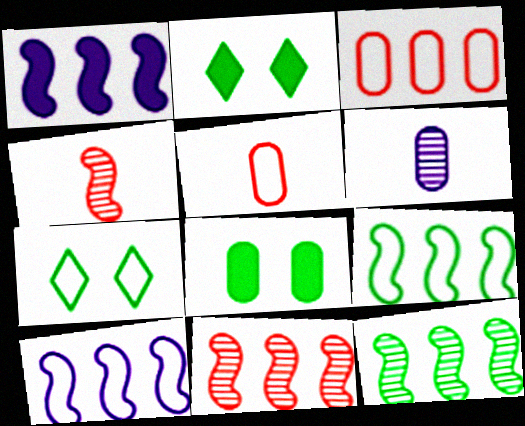[[1, 9, 11], 
[3, 6, 8], 
[5, 7, 10]]